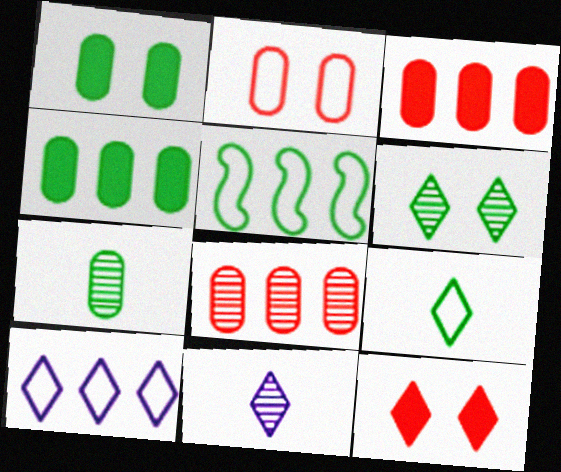[]